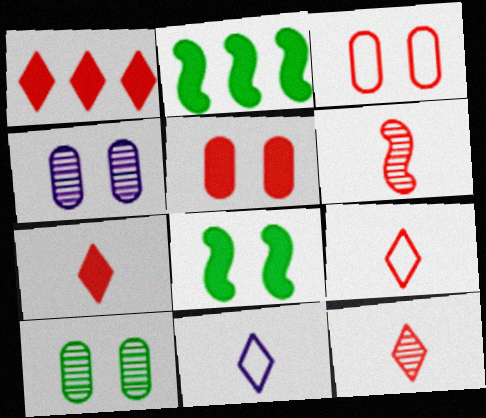[[1, 3, 6], 
[2, 4, 9], 
[7, 9, 12]]